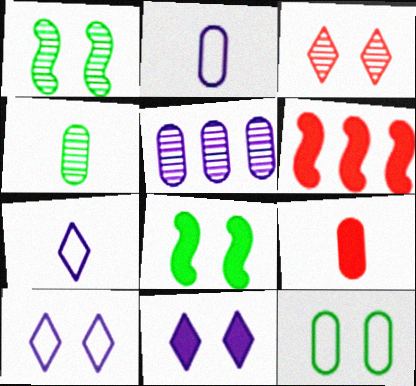[[2, 4, 9], 
[4, 6, 10], 
[5, 9, 12]]